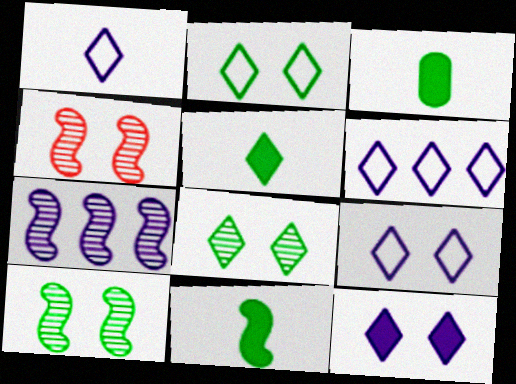[[1, 6, 9], 
[3, 4, 6], 
[3, 5, 11]]